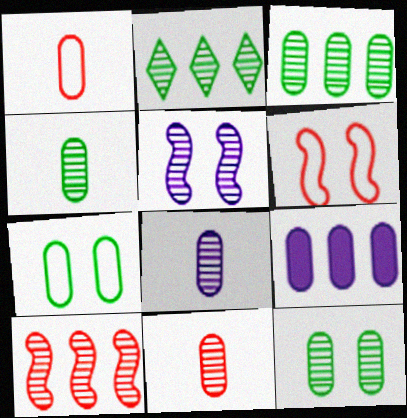[[1, 9, 12], 
[2, 5, 11], 
[3, 4, 12], 
[4, 8, 11], 
[7, 9, 11]]